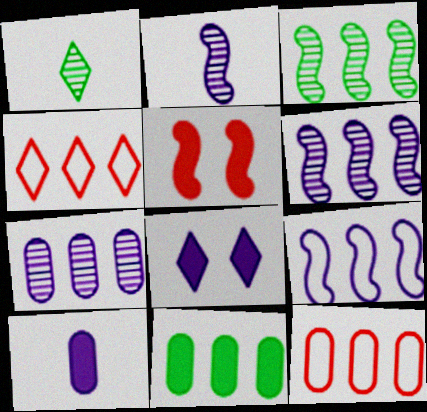[[1, 4, 8], 
[4, 6, 11], 
[7, 11, 12]]